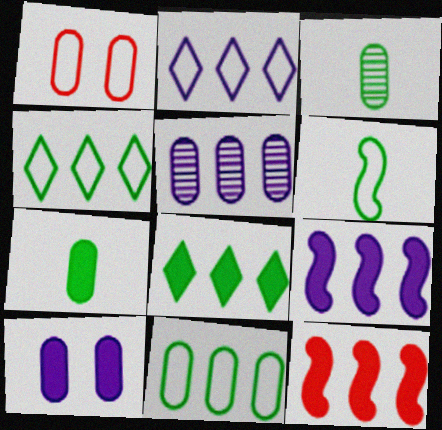[[1, 2, 6], 
[1, 5, 7], 
[2, 5, 9], 
[4, 5, 12]]